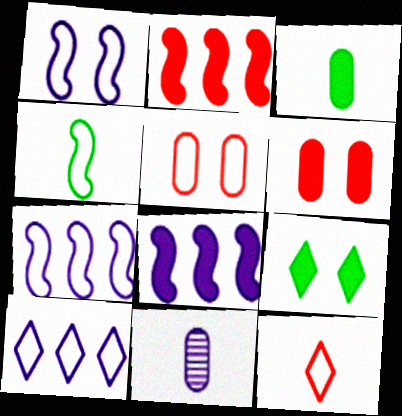[[4, 5, 10]]